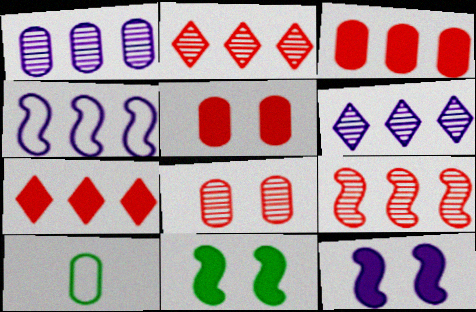[[1, 5, 10], 
[2, 10, 12]]